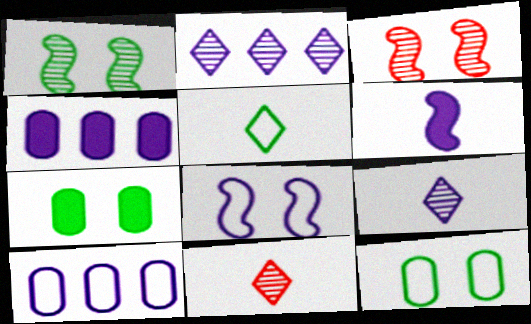[[3, 4, 5], 
[4, 8, 9]]